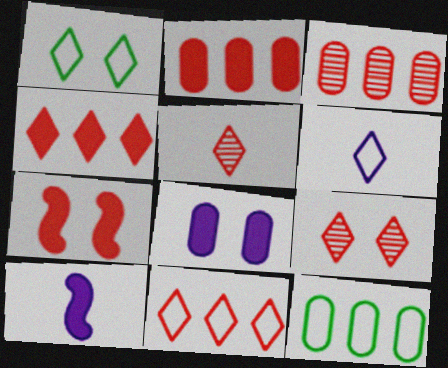[[1, 3, 10], 
[1, 6, 11], 
[9, 10, 12]]